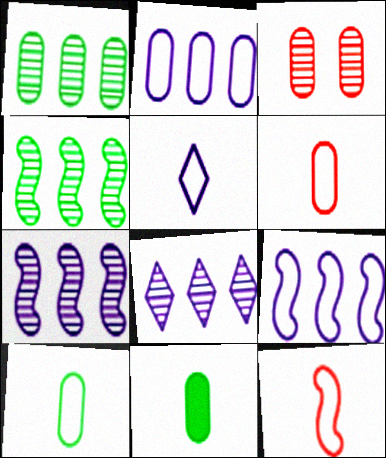[[2, 3, 11], 
[5, 10, 12]]